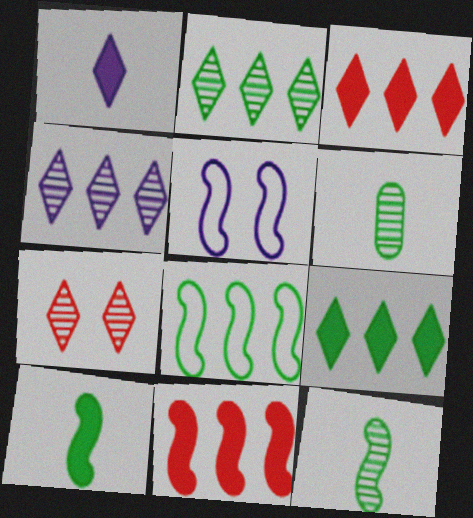[[3, 5, 6], 
[5, 11, 12]]